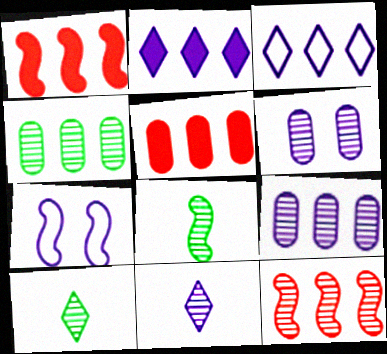[[1, 3, 4], 
[1, 7, 8], 
[5, 7, 10], 
[6, 10, 12]]